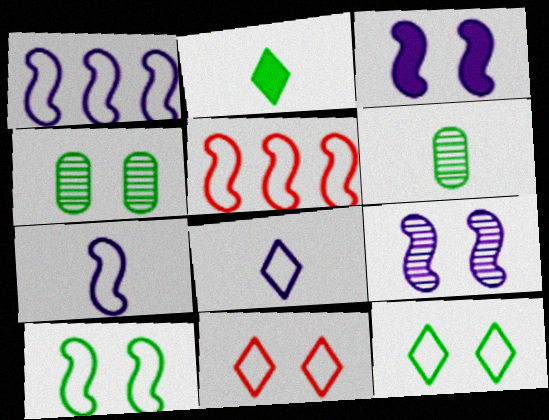[[3, 4, 11], 
[5, 7, 10]]